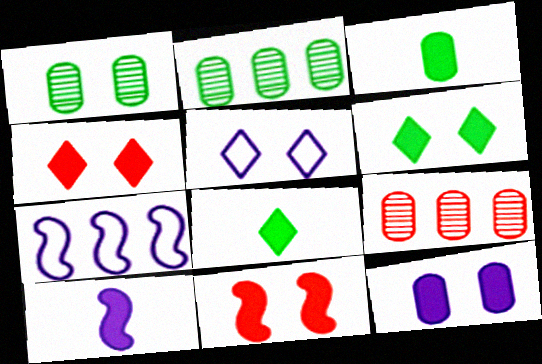[[1, 5, 11], 
[6, 11, 12]]